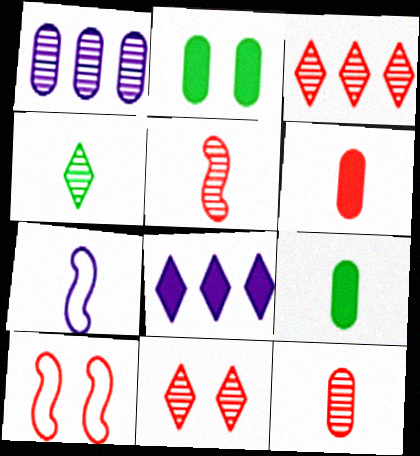[[2, 3, 7], 
[3, 6, 10], 
[4, 6, 7]]